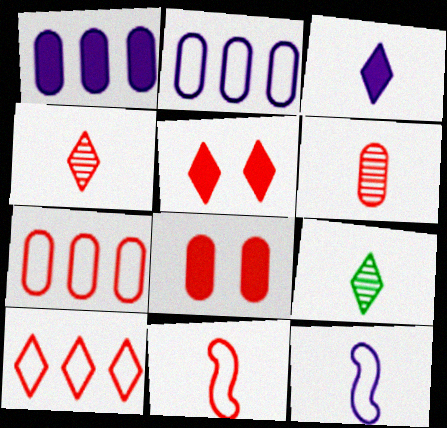[[4, 5, 10], 
[6, 7, 8]]